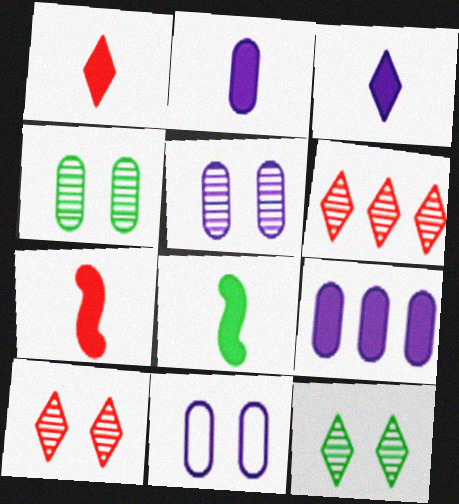[[1, 2, 8], 
[6, 8, 11]]